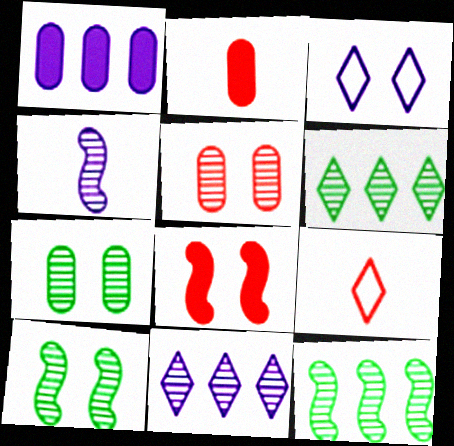[[1, 3, 4], 
[1, 9, 10], 
[2, 3, 12], 
[3, 7, 8], 
[4, 5, 6]]